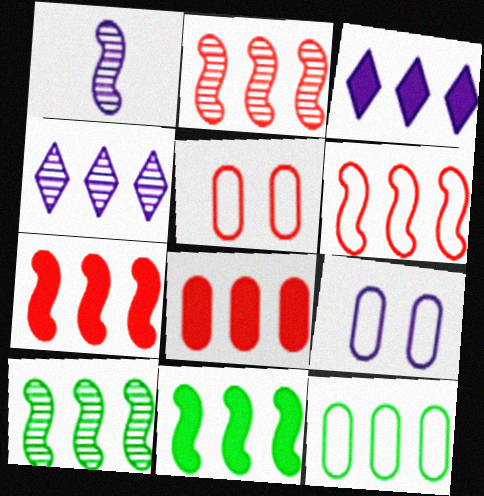[[1, 3, 9], 
[2, 3, 12], 
[2, 6, 7], 
[3, 8, 11], 
[4, 7, 12]]